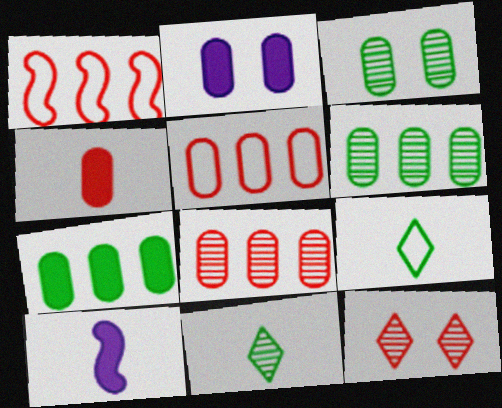[[1, 2, 11], 
[1, 4, 12], 
[2, 4, 7]]